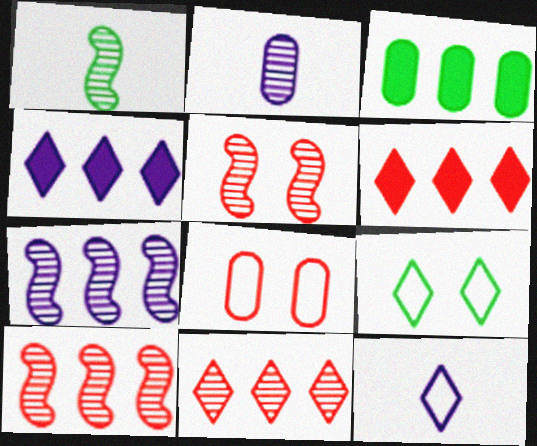[[1, 3, 9], 
[1, 4, 8], 
[1, 5, 7], 
[2, 3, 8], 
[3, 5, 12]]